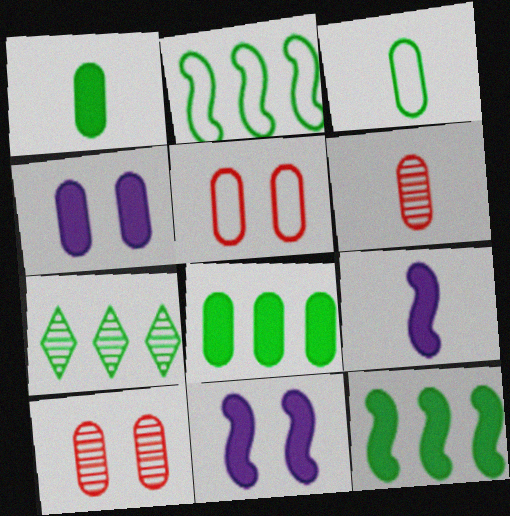[[2, 7, 8], 
[5, 7, 9]]